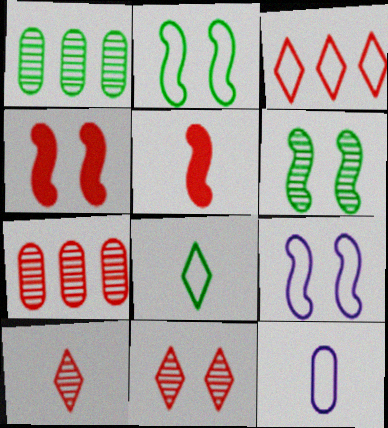[[2, 3, 12], 
[4, 6, 9]]